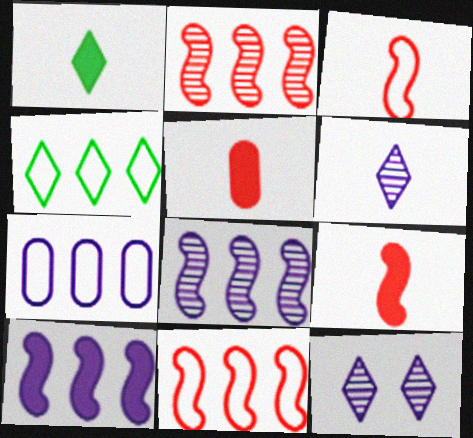[[4, 7, 11]]